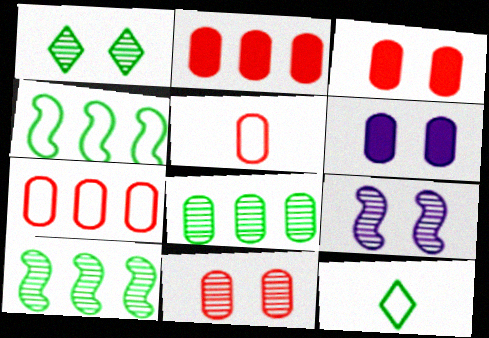[[1, 9, 11], 
[2, 5, 11], 
[2, 9, 12], 
[5, 6, 8]]